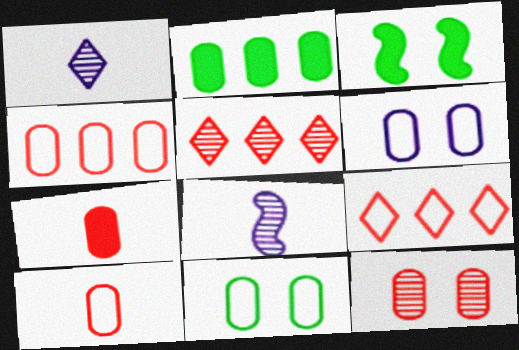[[1, 3, 4], 
[4, 7, 12]]